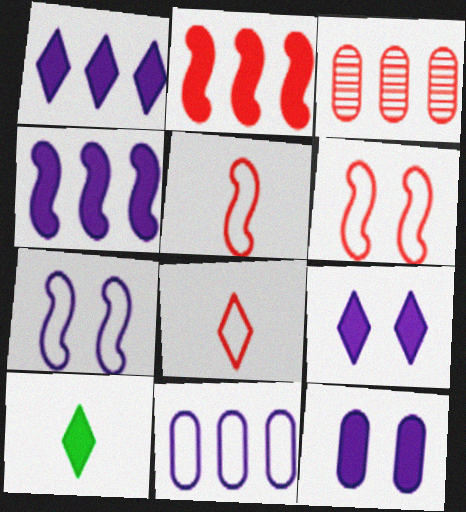[[2, 10, 12], 
[3, 7, 10]]